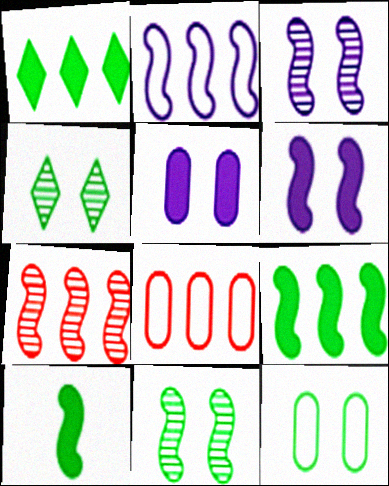[[2, 7, 9]]